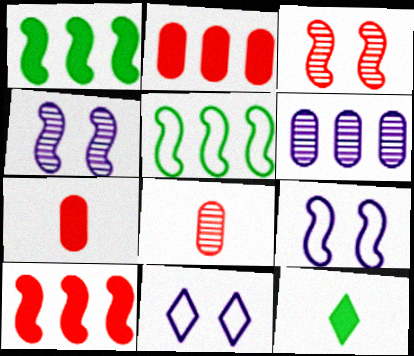[[1, 8, 11]]